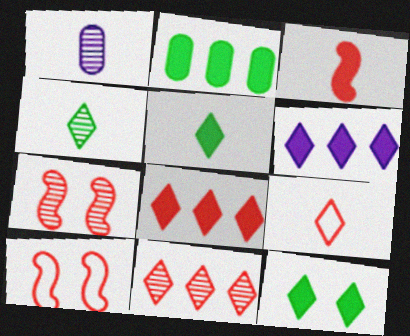[]